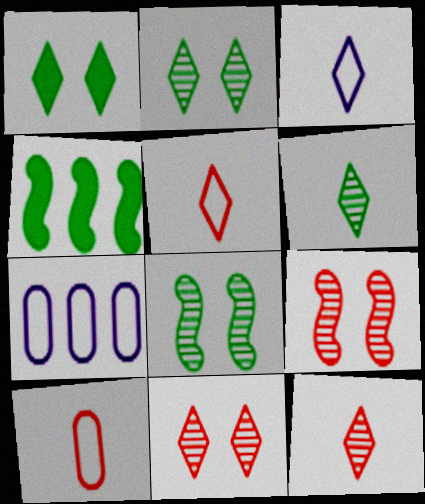[]